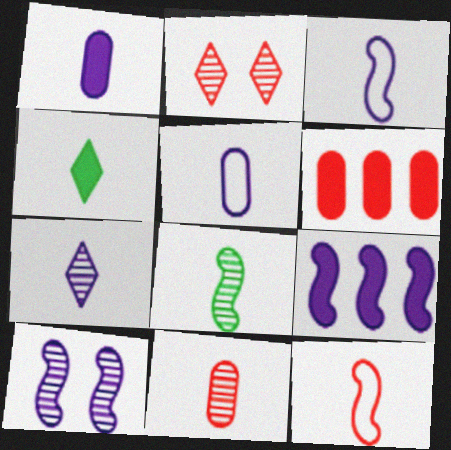[[1, 3, 7], 
[2, 6, 12], 
[3, 4, 11], 
[3, 9, 10], 
[7, 8, 11]]